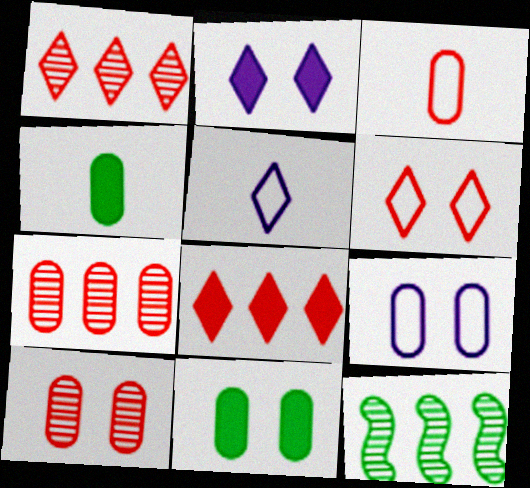[[2, 3, 12], 
[4, 7, 9], 
[9, 10, 11]]